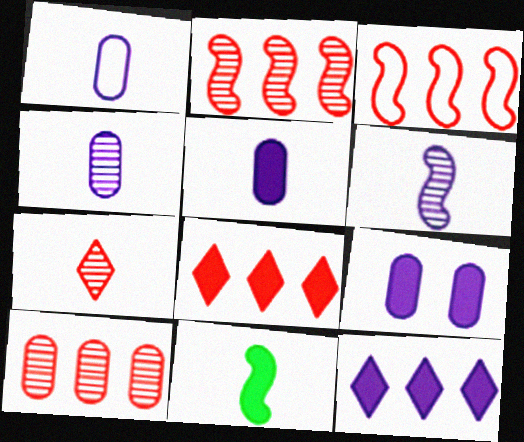[[1, 4, 5], 
[1, 7, 11], 
[3, 8, 10], 
[8, 9, 11]]